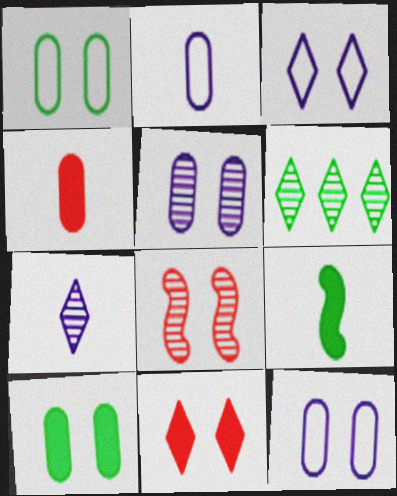[[1, 6, 9], 
[3, 8, 10]]